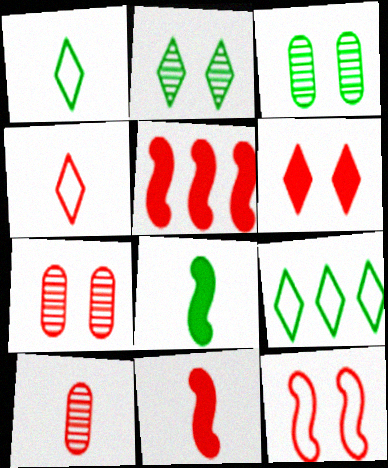[[3, 8, 9], 
[4, 5, 7], 
[4, 10, 11], 
[6, 7, 12]]